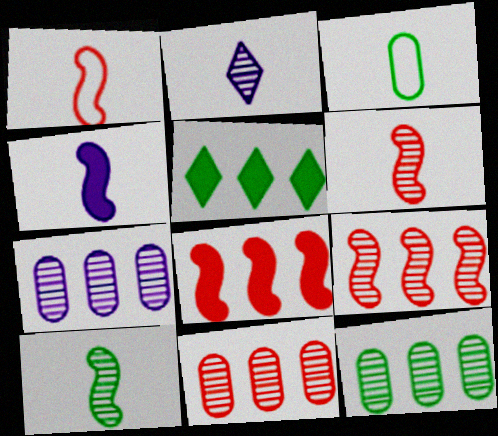[[1, 4, 10], 
[7, 11, 12]]